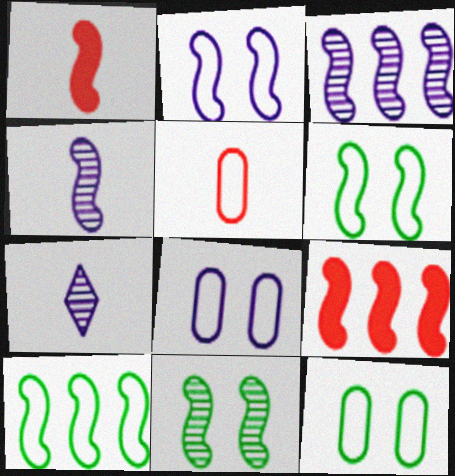[[1, 3, 6], 
[3, 9, 10], 
[4, 6, 9], 
[7, 9, 12]]